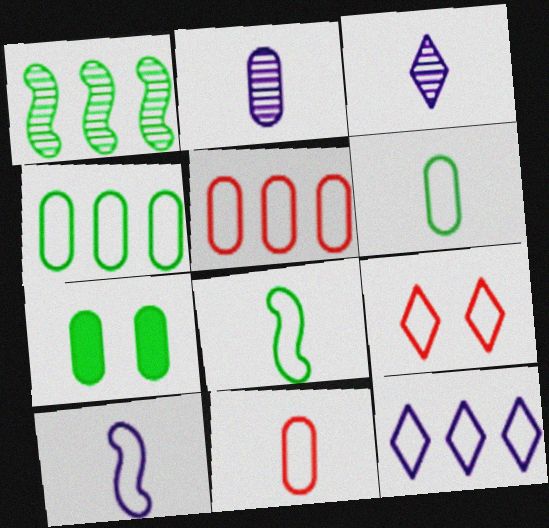[[2, 5, 7], 
[4, 9, 10]]